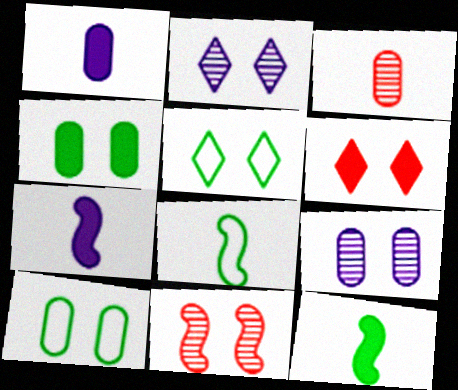[[2, 5, 6]]